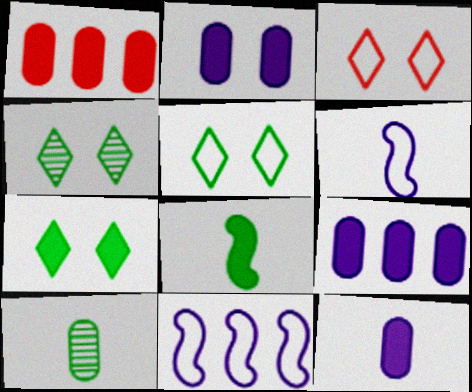[[1, 4, 6], 
[2, 9, 12], 
[4, 5, 7]]